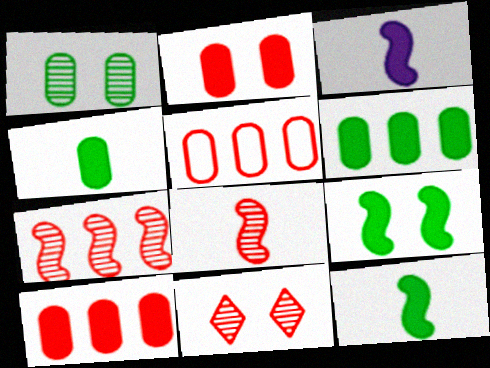[]